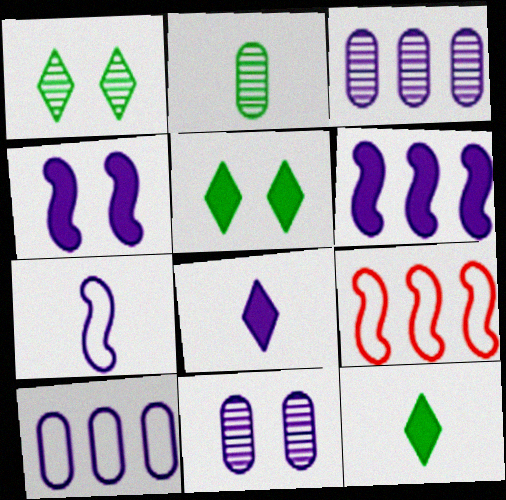[[9, 11, 12]]